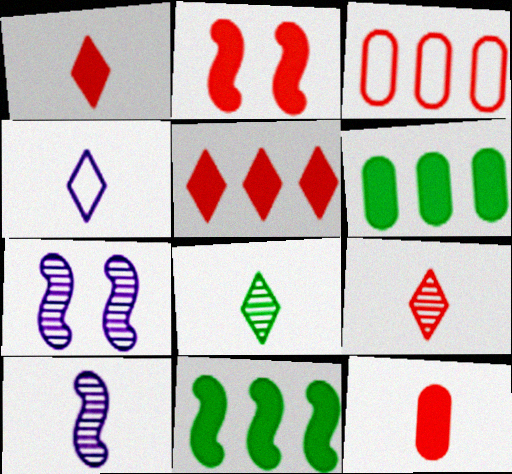[[1, 4, 8], 
[2, 3, 9], 
[2, 5, 12]]